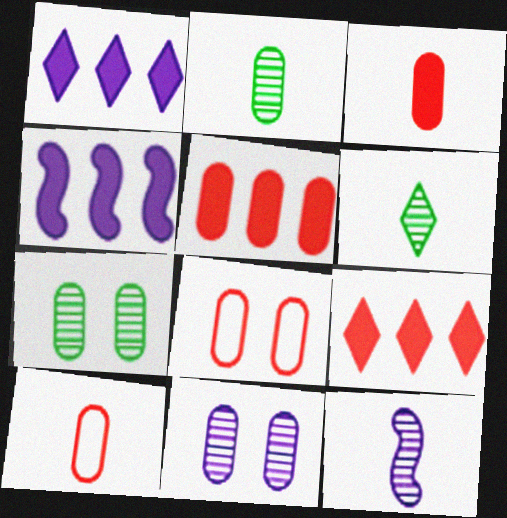[[4, 6, 8]]